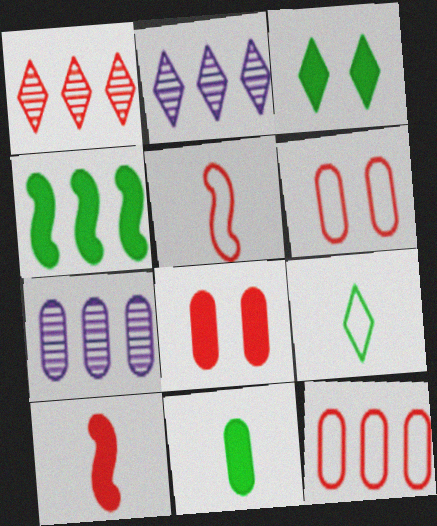[[1, 5, 8], 
[1, 6, 10], 
[2, 4, 12], 
[3, 4, 11], 
[3, 5, 7], 
[6, 7, 11]]